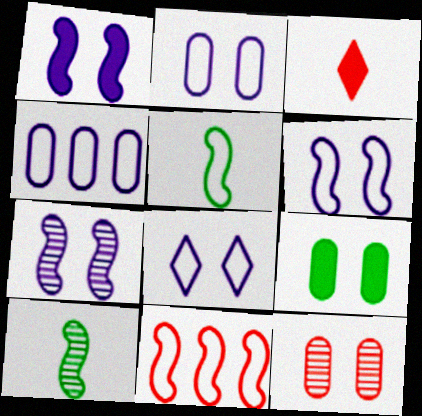[[1, 6, 7], 
[1, 10, 11], 
[2, 6, 8], 
[2, 9, 12], 
[3, 11, 12], 
[5, 6, 11]]